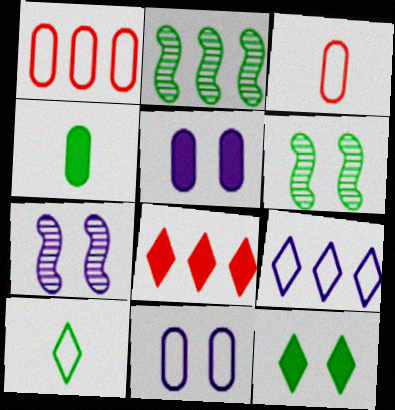[]